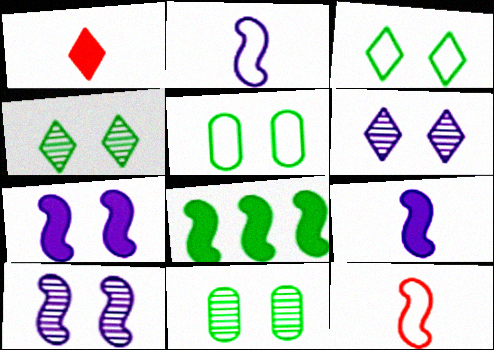[[8, 10, 12]]